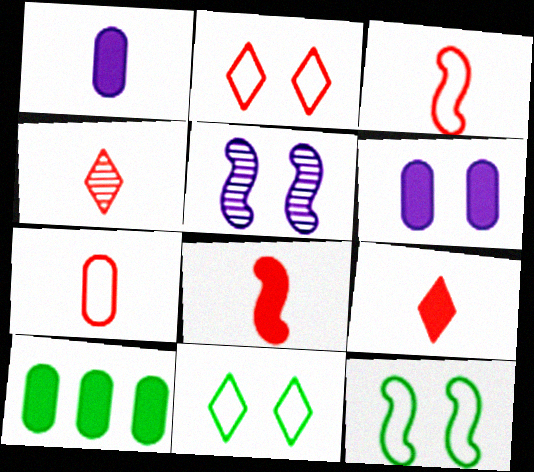[[4, 7, 8]]